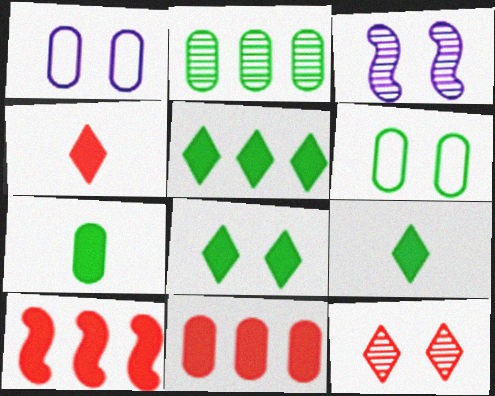[[2, 6, 7], 
[5, 8, 9]]